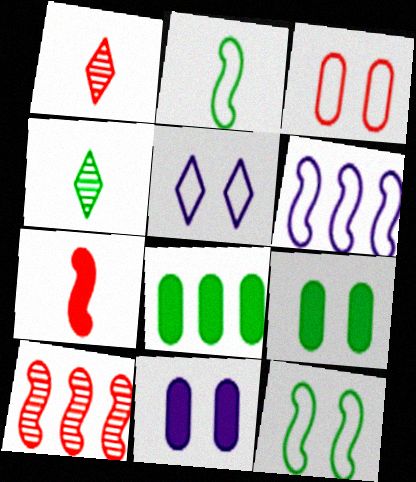[[1, 6, 9], 
[3, 5, 12], 
[4, 8, 12]]